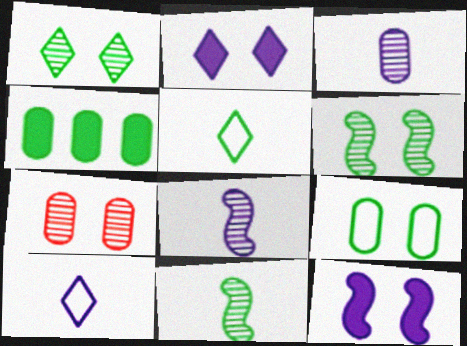[[4, 5, 6]]